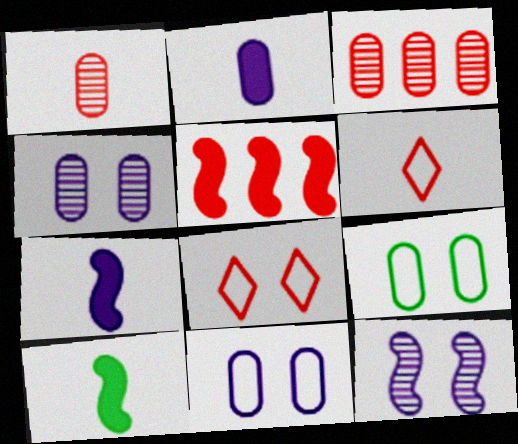[[1, 5, 8], 
[2, 3, 9]]